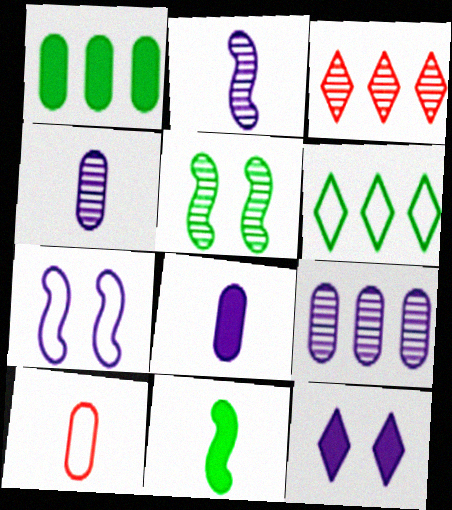[[3, 4, 5], 
[6, 7, 10]]